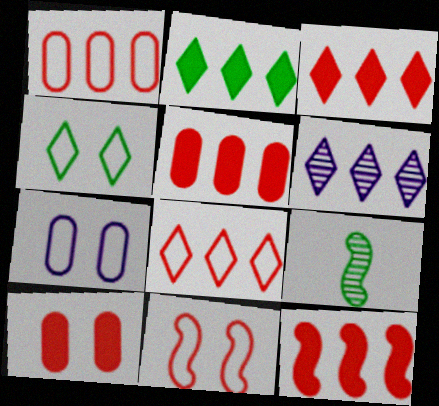[[2, 6, 8], 
[3, 5, 12], 
[3, 7, 9], 
[4, 7, 11]]